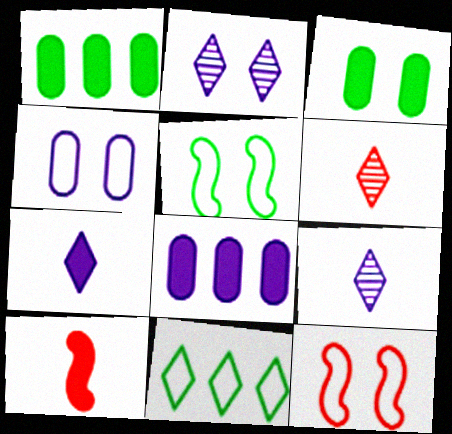[[1, 9, 12], 
[2, 3, 12], 
[5, 6, 8]]